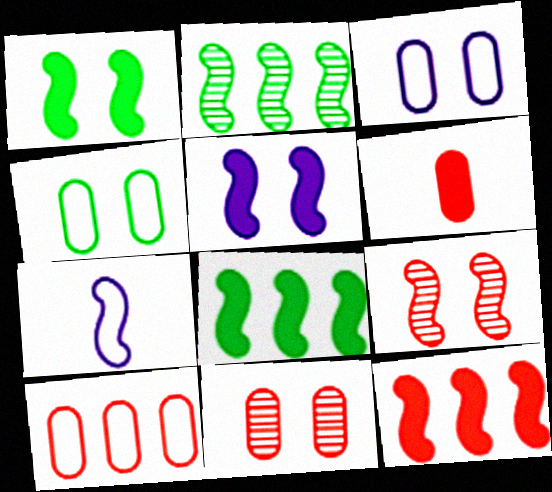[[6, 10, 11], 
[7, 8, 9]]